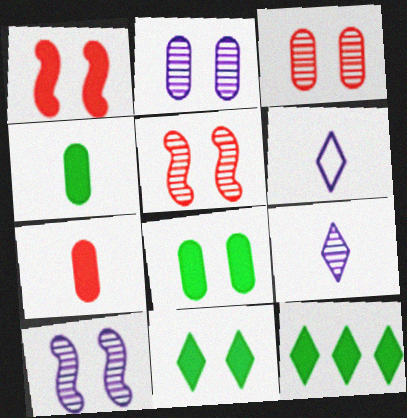[]